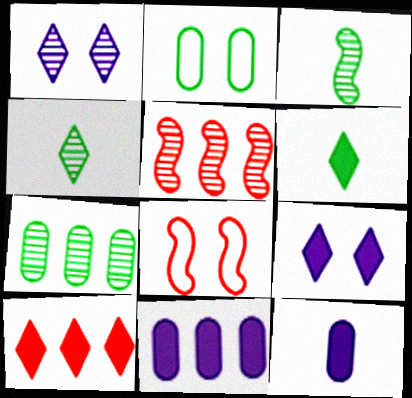[[4, 8, 11], 
[6, 9, 10]]